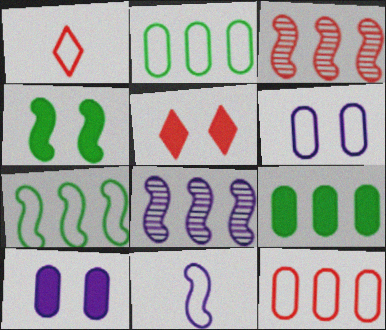[[1, 6, 7], 
[3, 4, 11], 
[4, 5, 10]]